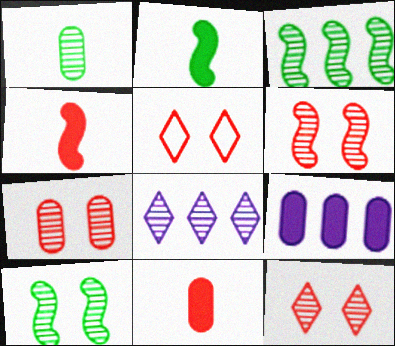[[1, 6, 8], 
[6, 7, 12]]